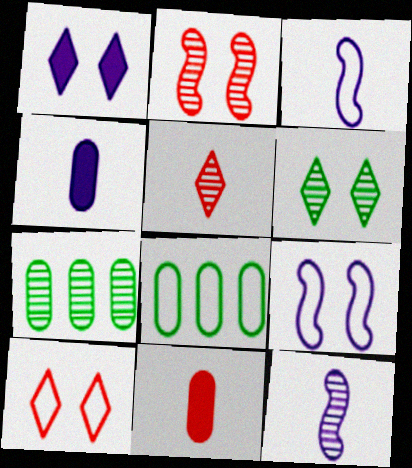[[1, 6, 10], 
[3, 8, 10]]